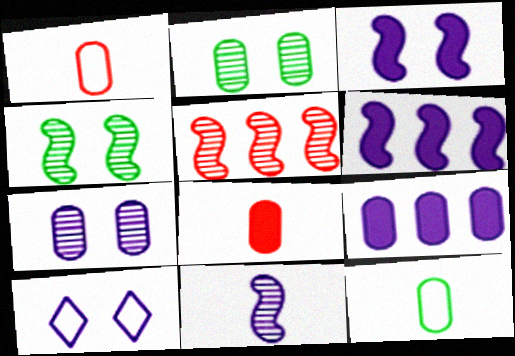[[1, 2, 9], 
[3, 7, 10], 
[4, 5, 11], 
[9, 10, 11]]